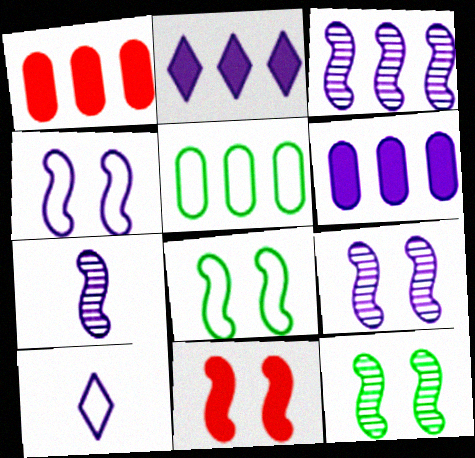[[1, 10, 12], 
[3, 7, 9], 
[4, 11, 12], 
[6, 9, 10], 
[8, 9, 11]]